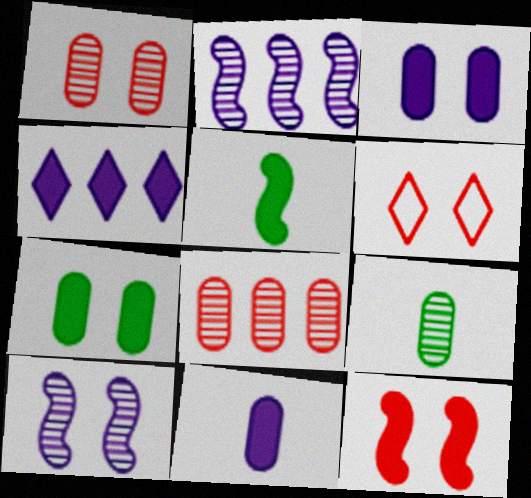[[1, 6, 12], 
[6, 7, 10]]